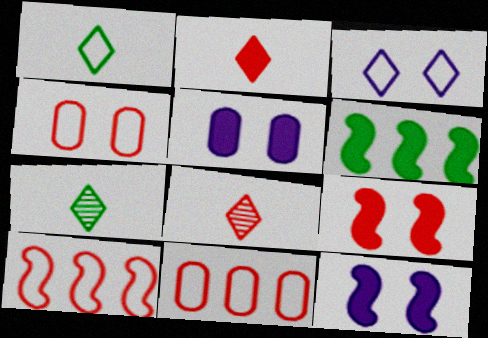[[2, 5, 6], 
[5, 7, 10], 
[7, 11, 12], 
[8, 9, 11]]